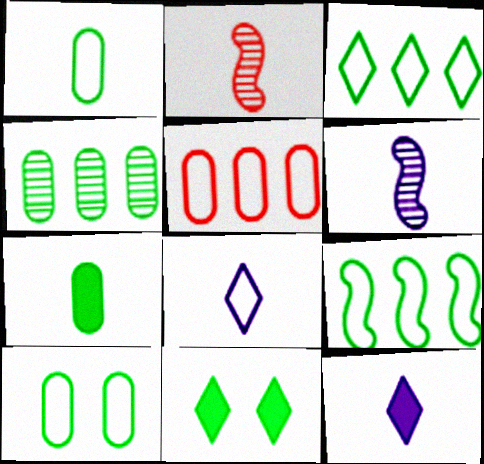[[1, 2, 12], 
[2, 7, 8], 
[4, 7, 10], 
[5, 6, 11]]